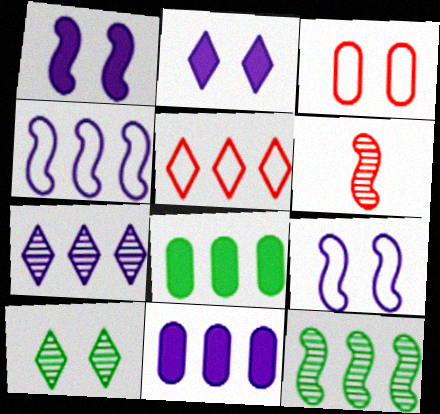[[1, 3, 10], 
[4, 7, 11], 
[5, 11, 12]]